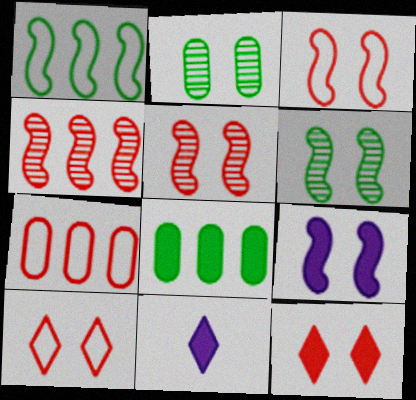[[2, 9, 10], 
[3, 6, 9], 
[6, 7, 11]]